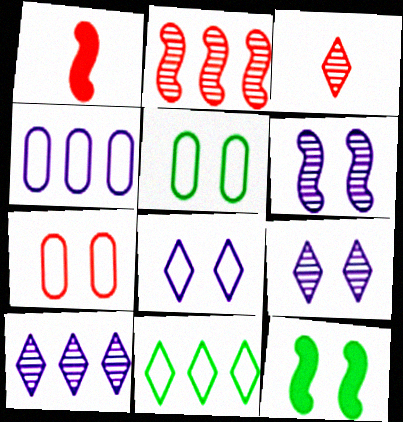[[1, 5, 10], 
[3, 4, 12], 
[7, 9, 12]]